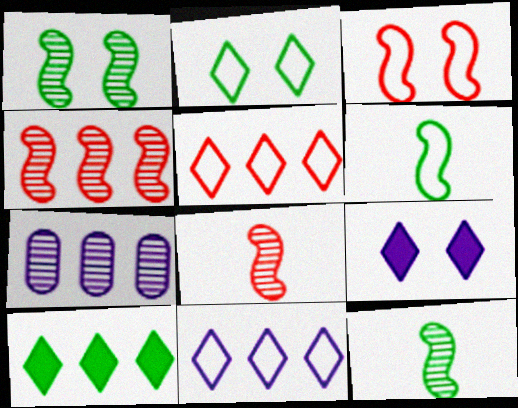[]